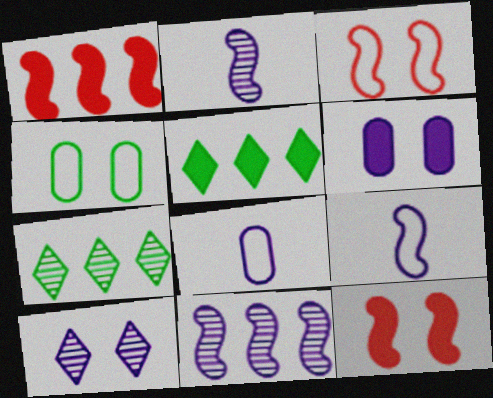[[4, 10, 12], 
[7, 8, 12]]